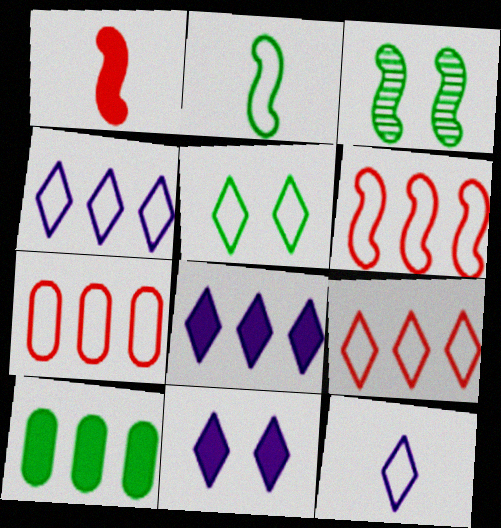[[1, 10, 11], 
[5, 9, 12], 
[6, 7, 9]]